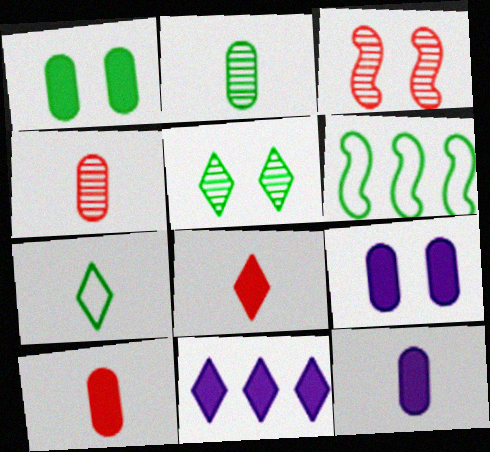[]